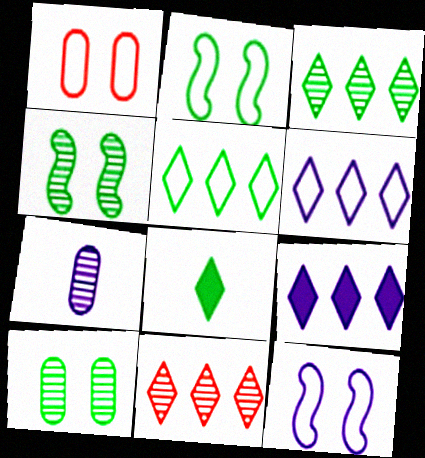[[4, 7, 11], 
[5, 9, 11], 
[7, 9, 12]]